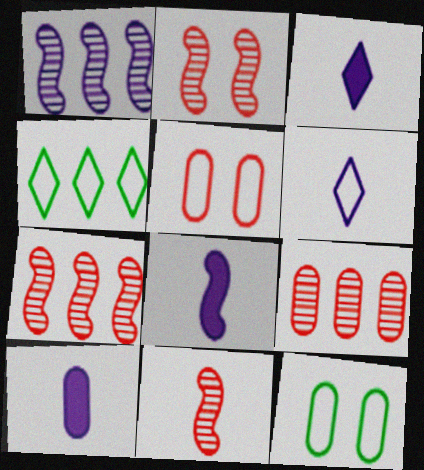[[2, 4, 10], 
[2, 7, 11], 
[3, 7, 12], 
[3, 8, 10], 
[9, 10, 12]]